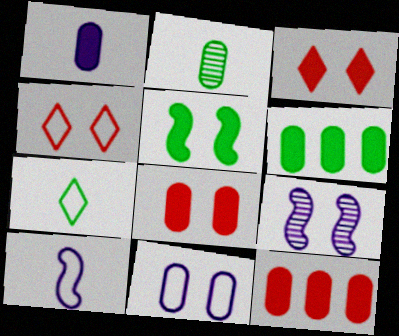[[1, 6, 8], 
[2, 11, 12], 
[7, 9, 12]]